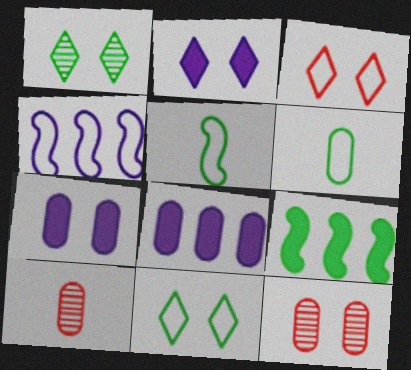[[1, 2, 3], 
[1, 6, 9], 
[3, 4, 6], 
[6, 8, 12]]